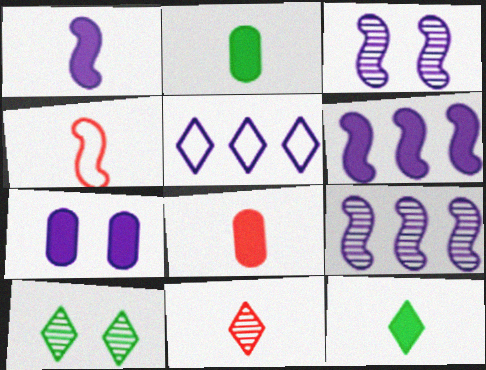[[1, 8, 12], 
[4, 8, 11]]